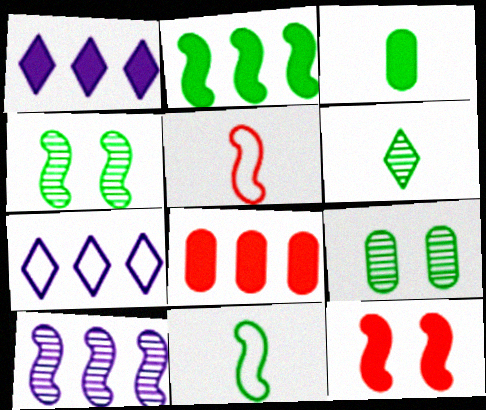[[1, 2, 8], 
[1, 3, 12], 
[1, 5, 9], 
[2, 4, 11], 
[3, 6, 11], 
[10, 11, 12]]